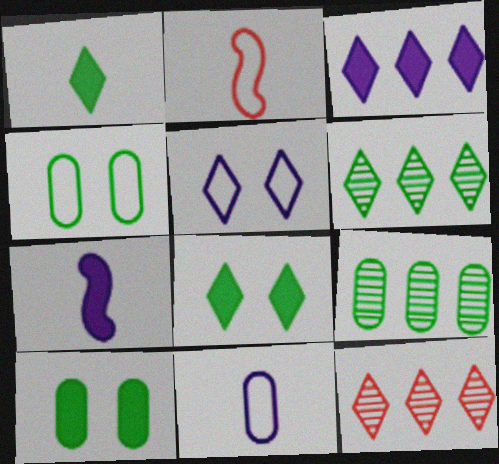[[1, 5, 12], 
[4, 7, 12]]